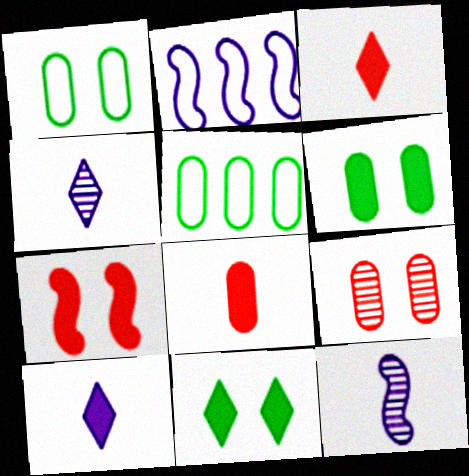[[4, 5, 7]]